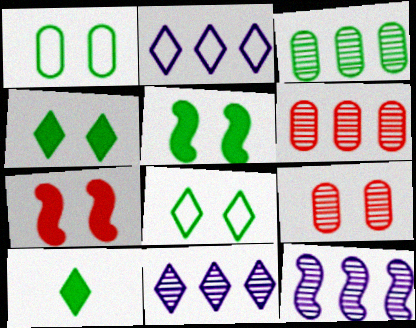[]